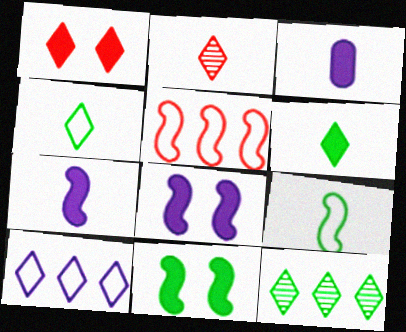[[2, 3, 9]]